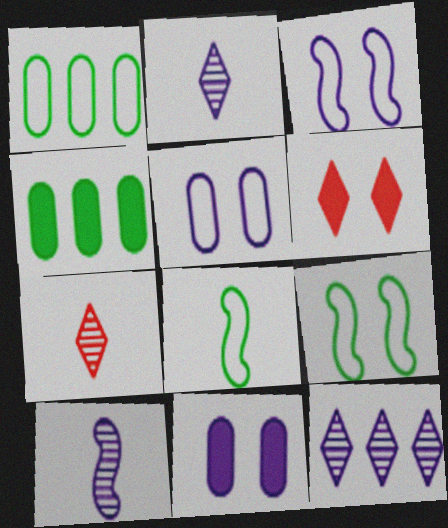[[1, 6, 10], 
[3, 4, 7]]